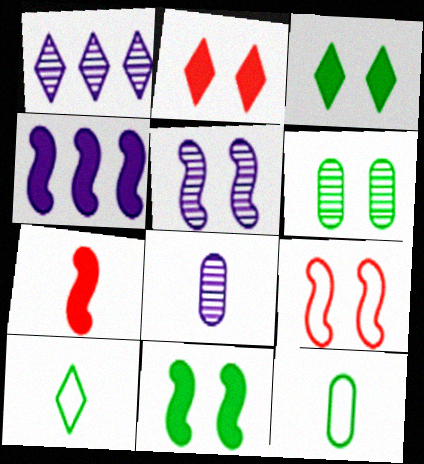[[1, 2, 10], 
[1, 5, 8], 
[4, 7, 11], 
[5, 9, 11], 
[7, 8, 10]]